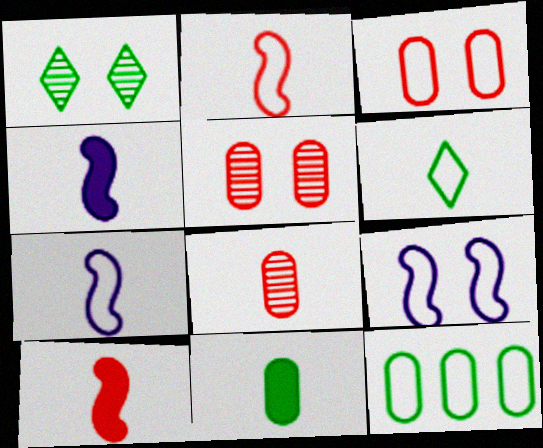[[4, 6, 8]]